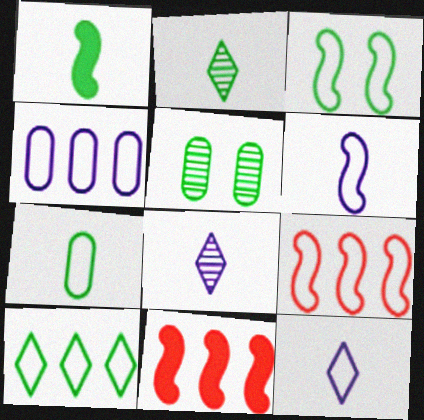[[1, 2, 7], 
[1, 5, 10], 
[3, 6, 9], 
[3, 7, 10], 
[4, 9, 10], 
[5, 11, 12]]